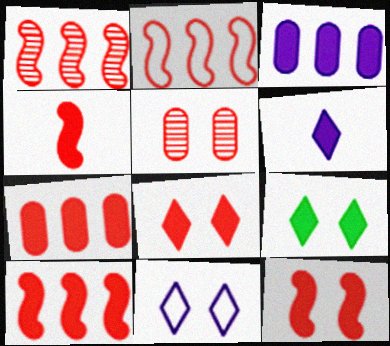[[1, 2, 10], 
[3, 4, 9], 
[4, 7, 8], 
[4, 10, 12]]